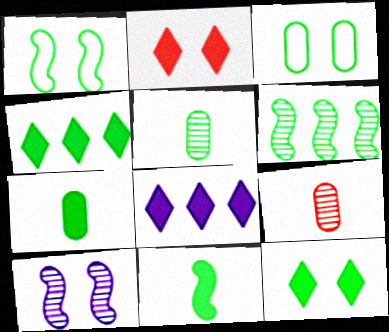[[1, 4, 5], 
[1, 6, 11], 
[1, 8, 9], 
[2, 3, 10]]